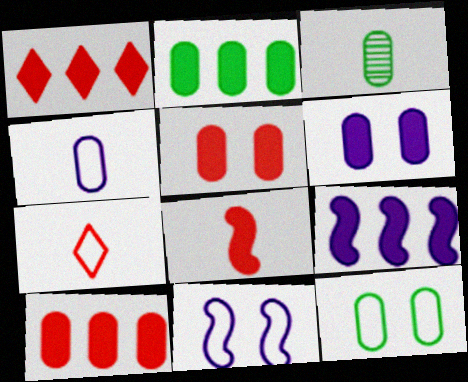[[1, 2, 9], 
[1, 3, 11], 
[1, 5, 8], 
[2, 3, 12]]